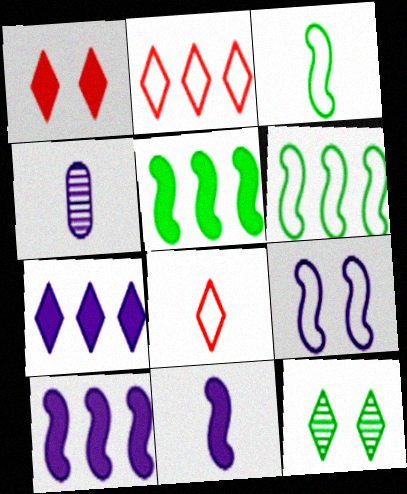[[1, 4, 6], 
[4, 7, 9], 
[7, 8, 12]]